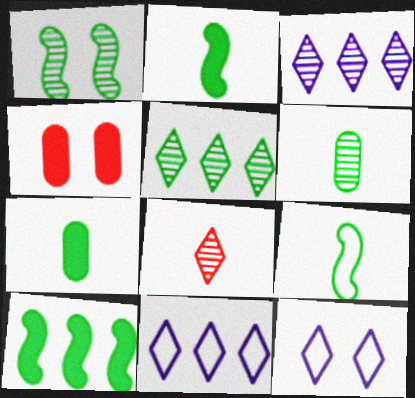[[1, 4, 12], 
[1, 5, 6], 
[1, 9, 10], 
[3, 4, 9]]